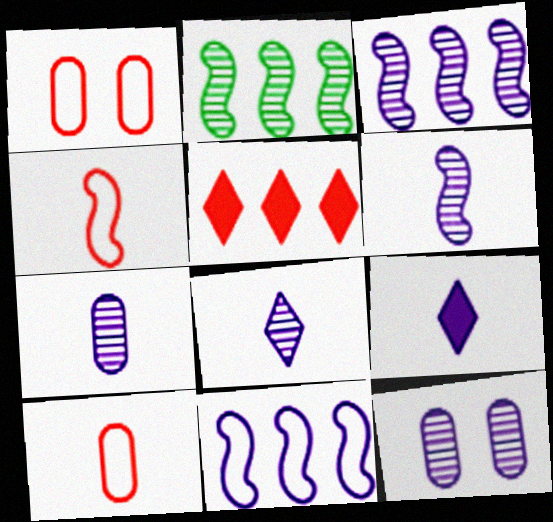[[1, 2, 9], 
[3, 8, 12], 
[6, 7, 8], 
[9, 11, 12]]